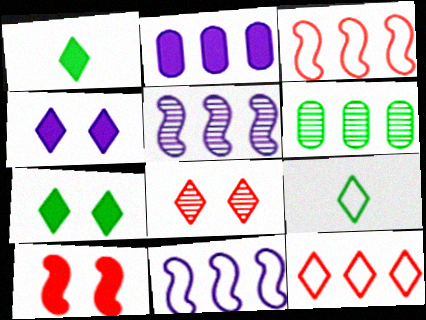[[1, 2, 10]]